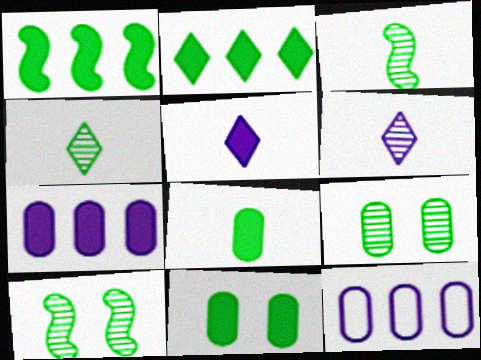[]